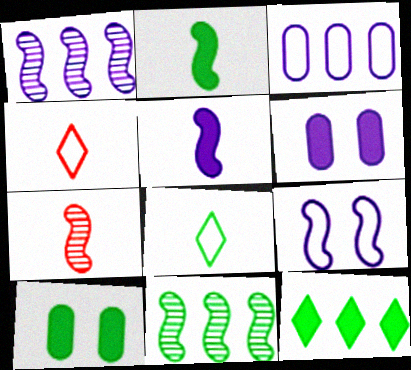[[1, 4, 10], 
[1, 5, 9], 
[2, 10, 12], 
[4, 6, 11], 
[8, 10, 11]]